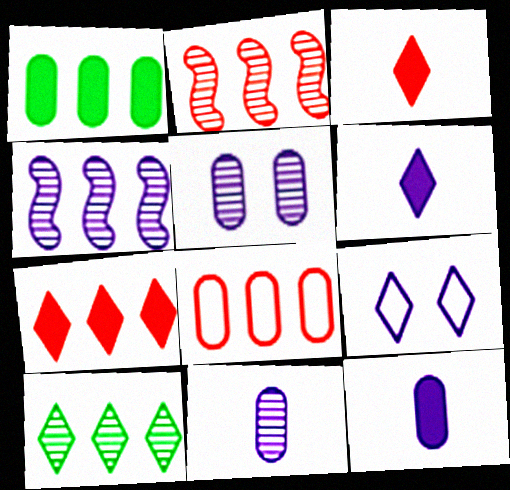[[2, 7, 8], 
[3, 9, 10], 
[4, 9, 12]]